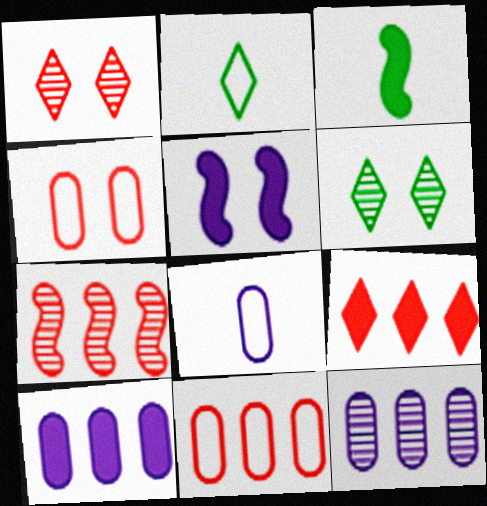[[4, 5, 6], 
[7, 9, 11]]